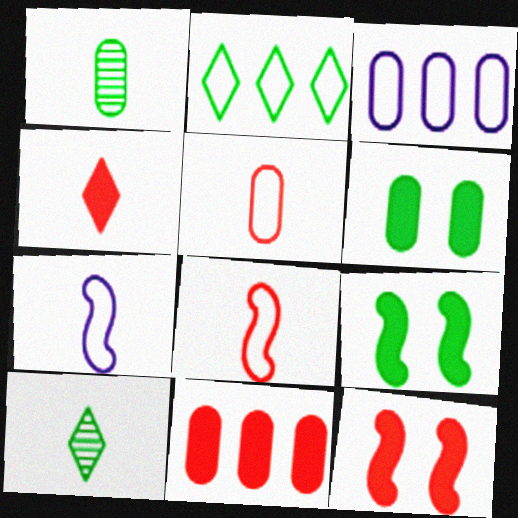[[1, 2, 9], 
[1, 4, 7], 
[3, 10, 12], 
[4, 11, 12]]